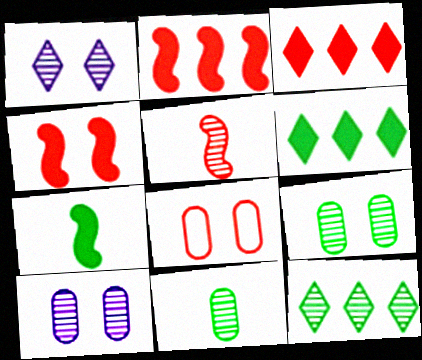[[3, 5, 8], 
[5, 10, 12]]